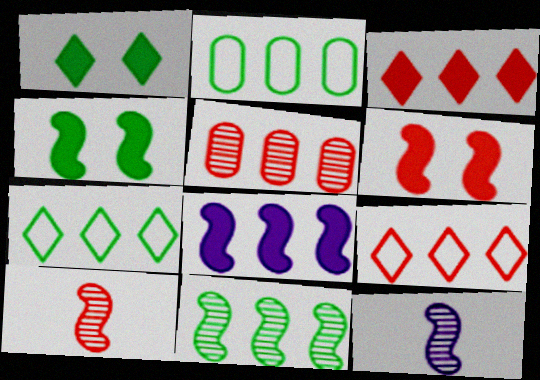[[5, 7, 8]]